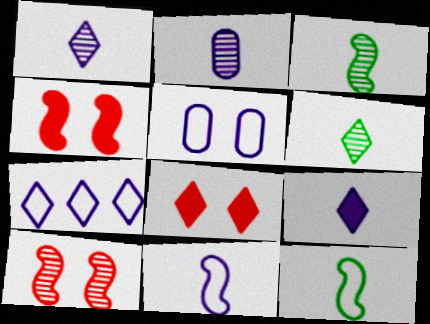[[2, 9, 11], 
[5, 7, 11], 
[6, 7, 8]]